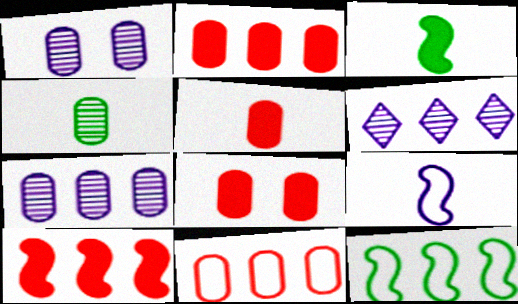[[2, 5, 8], 
[2, 6, 12]]